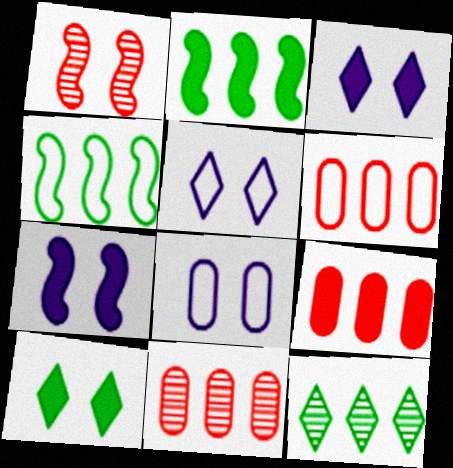[[1, 8, 10], 
[6, 9, 11]]